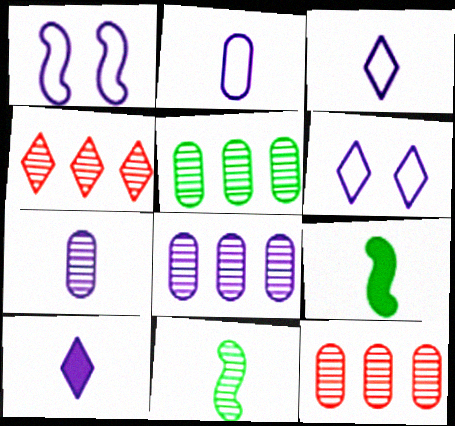[[1, 8, 10], 
[5, 8, 12], 
[6, 9, 12]]